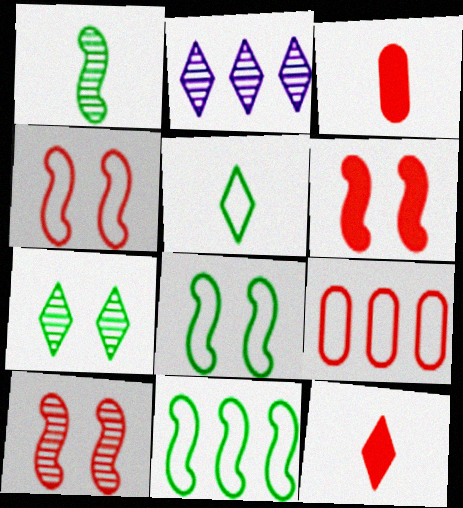[[2, 3, 8], 
[4, 6, 10], 
[9, 10, 12]]